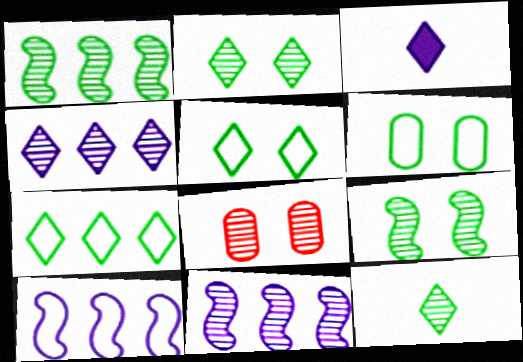[[8, 11, 12]]